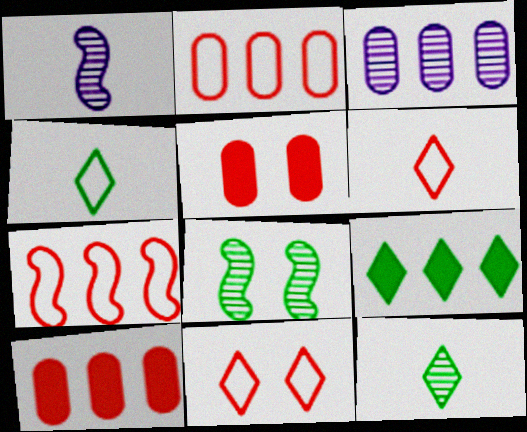[[3, 7, 9]]